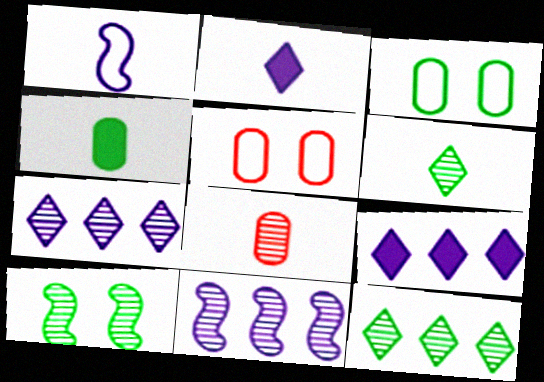[[7, 8, 10]]